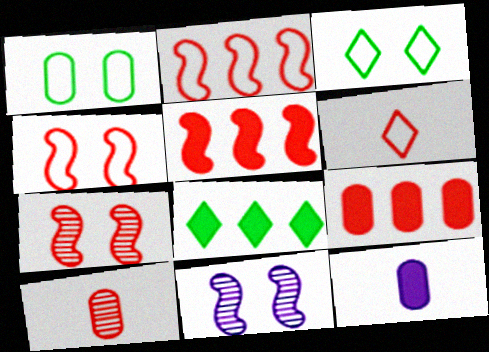[[6, 7, 9]]